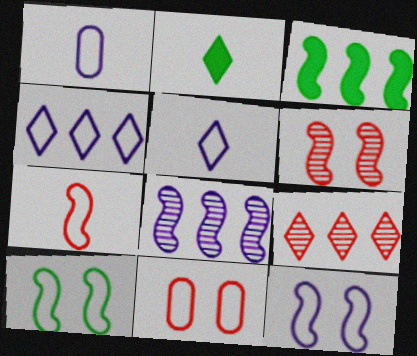[[1, 4, 12], 
[2, 8, 11]]